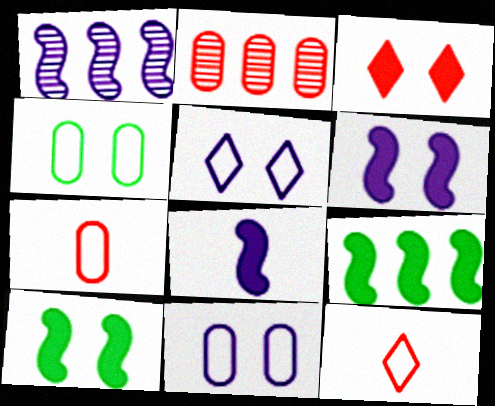[]